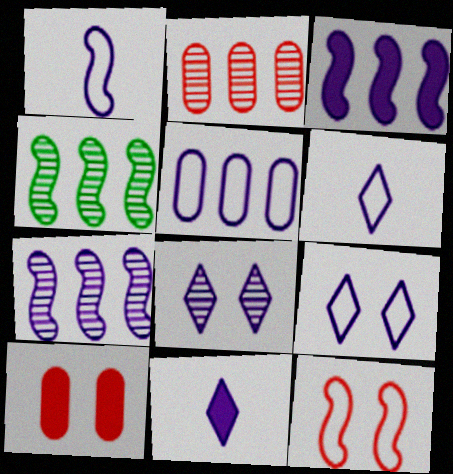[[1, 5, 9], 
[4, 6, 10]]